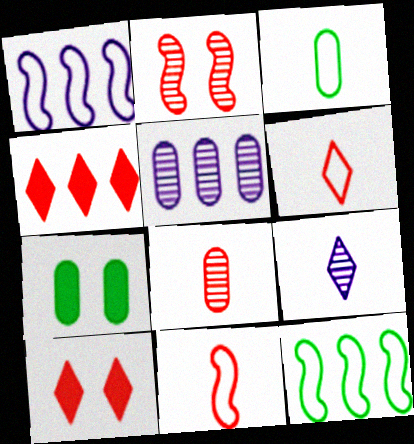[[4, 5, 12]]